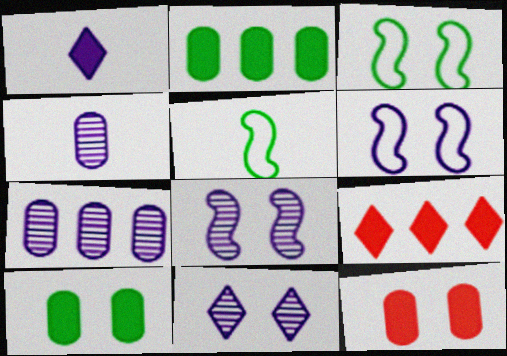[[1, 6, 7], 
[3, 4, 9], 
[3, 11, 12]]